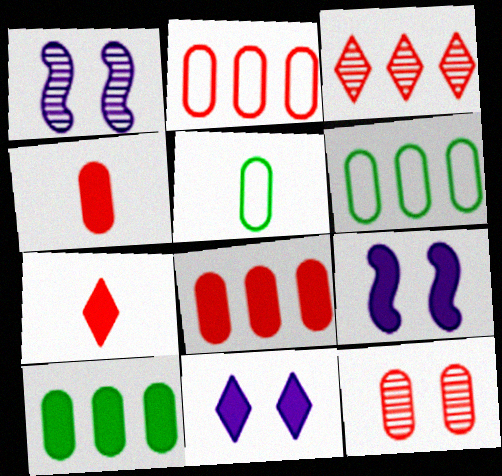[[1, 6, 7], 
[2, 4, 12], 
[3, 5, 9], 
[7, 9, 10]]